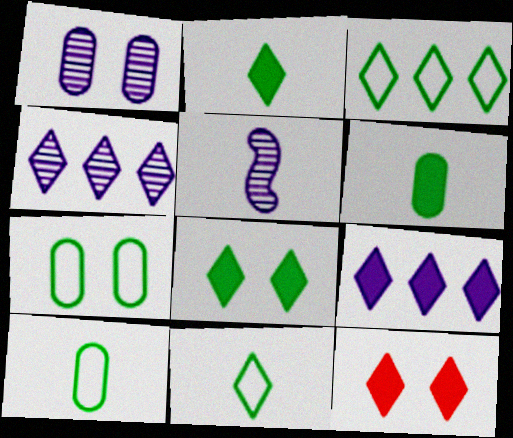[[1, 4, 5], 
[2, 9, 12], 
[4, 11, 12]]